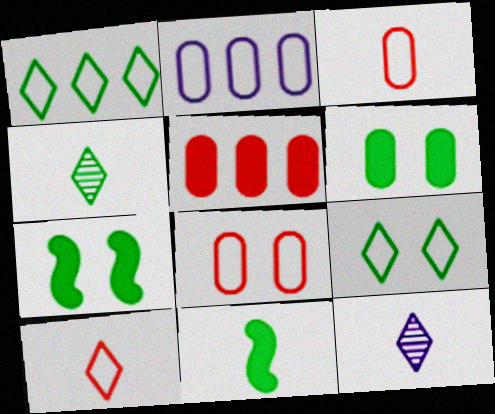[[3, 11, 12]]